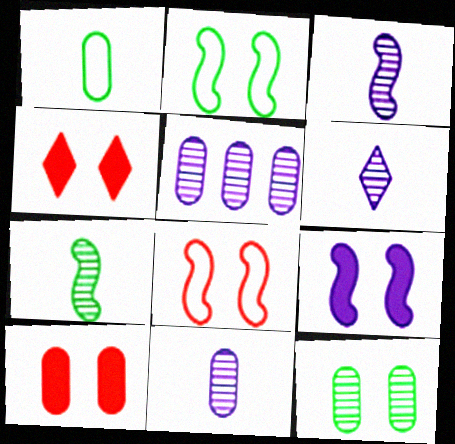[[1, 5, 10], 
[3, 6, 11]]